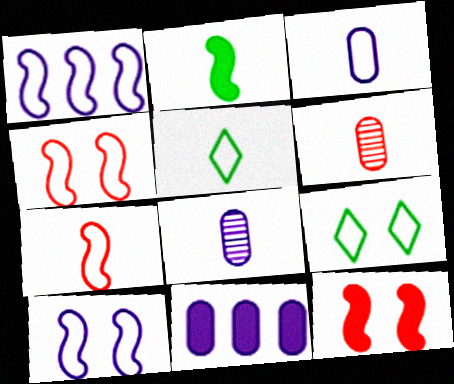[[3, 5, 7]]